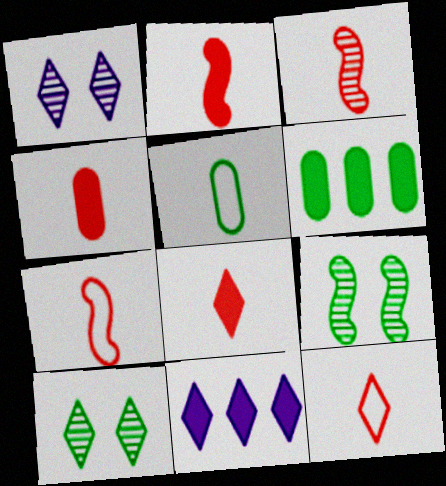[[1, 6, 7], 
[2, 3, 7], 
[2, 4, 8], 
[3, 4, 12], 
[10, 11, 12]]